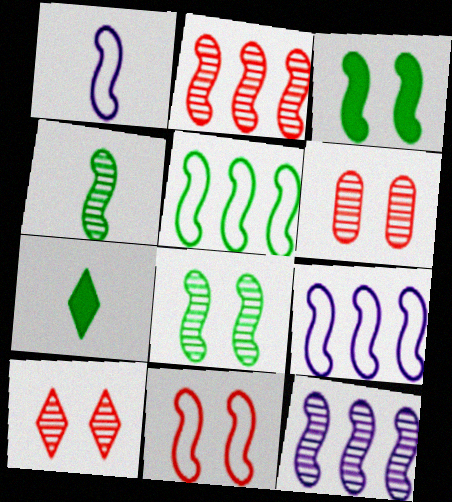[[1, 2, 3], 
[1, 5, 11], 
[3, 4, 5], 
[6, 7, 9]]